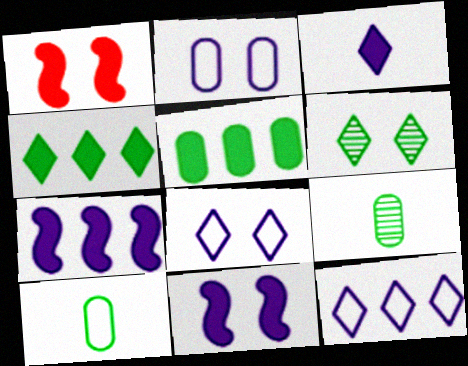[[1, 2, 6], 
[1, 3, 5], 
[1, 9, 12]]